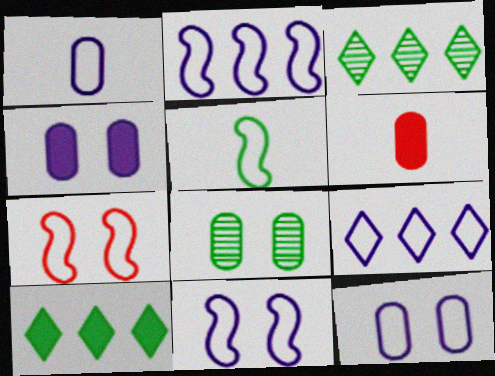[[1, 9, 11], 
[2, 5, 7], 
[3, 6, 11], 
[5, 8, 10]]